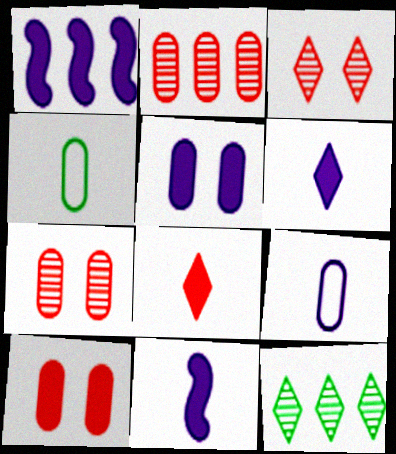[[1, 3, 4], 
[1, 5, 6], 
[2, 4, 5]]